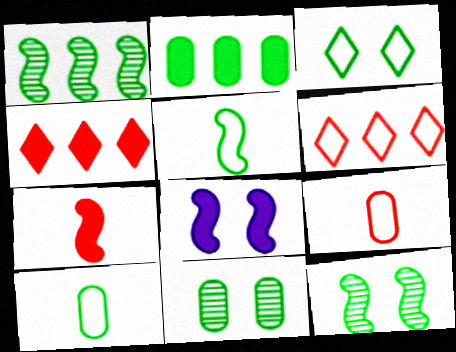[[2, 10, 11]]